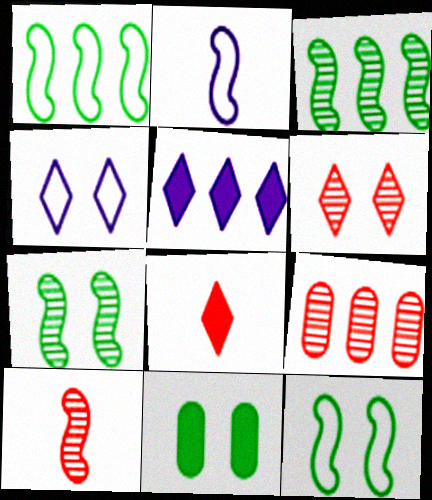[[1, 5, 9], 
[6, 9, 10]]